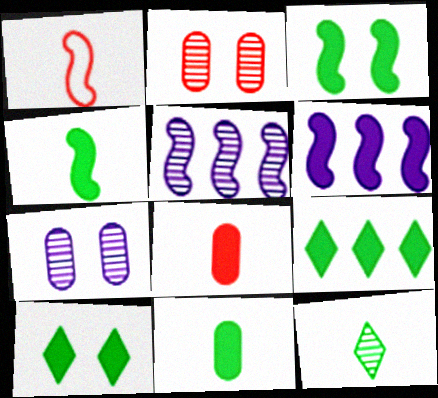[[1, 3, 5], 
[1, 7, 9], 
[2, 5, 12], 
[3, 9, 11], 
[6, 8, 10]]